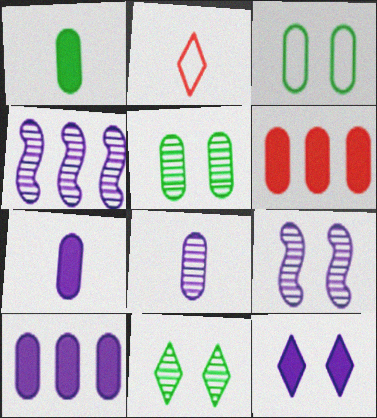[[3, 6, 8]]